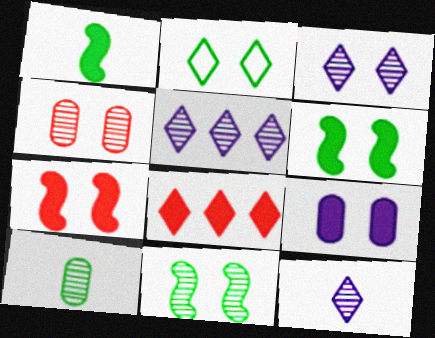[[1, 8, 9], 
[2, 8, 12], 
[3, 4, 11], 
[3, 5, 12]]